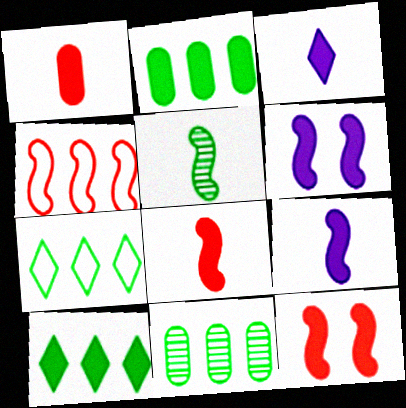[[1, 6, 10], 
[2, 3, 12], 
[4, 5, 6]]